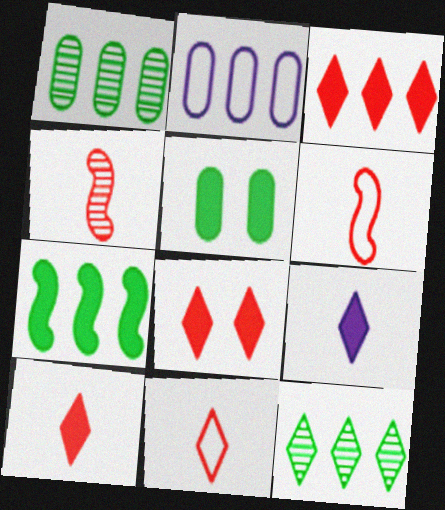[[3, 8, 10]]